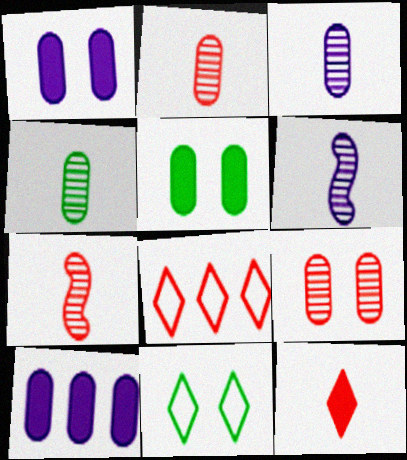[[2, 3, 4], 
[5, 6, 8], 
[7, 10, 11]]